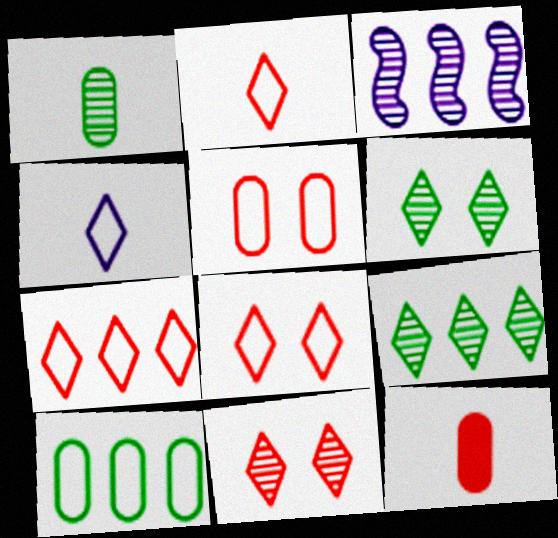[[1, 3, 11], 
[2, 7, 8]]